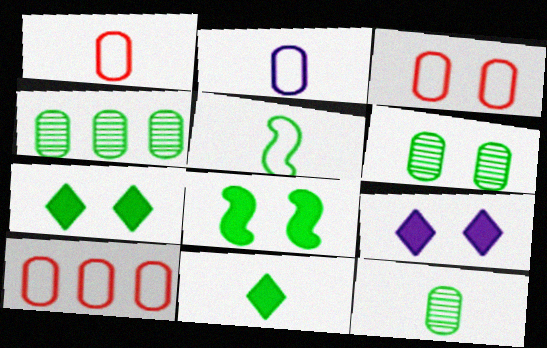[[1, 3, 10], 
[4, 5, 7], 
[4, 6, 12], 
[5, 11, 12]]